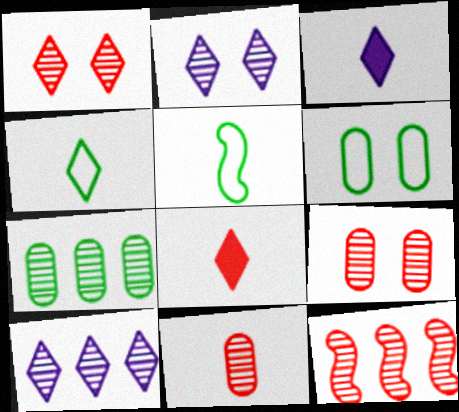[[1, 11, 12], 
[3, 5, 11], 
[3, 6, 12], 
[7, 10, 12]]